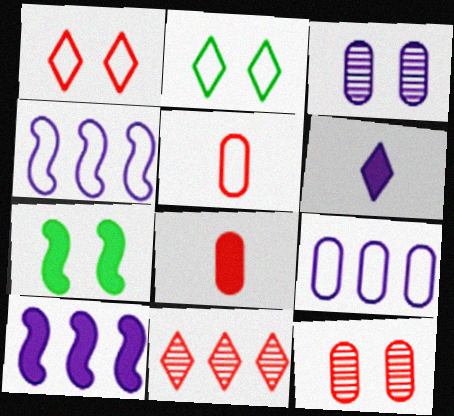[[1, 3, 7], 
[2, 4, 5], 
[2, 6, 11], 
[3, 4, 6]]